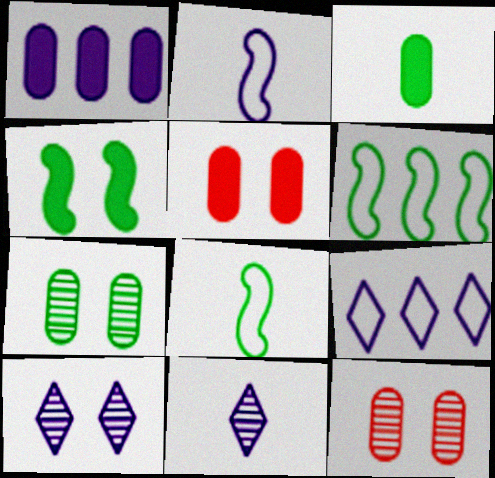[[1, 2, 10], 
[1, 3, 5], 
[5, 6, 11]]